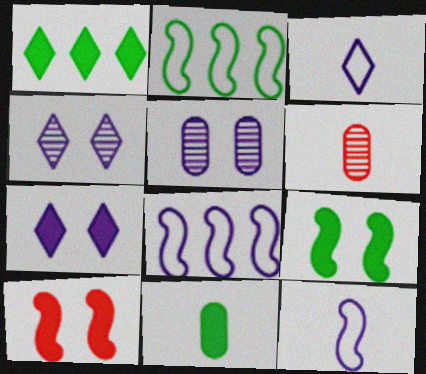[[1, 9, 11], 
[2, 6, 7]]